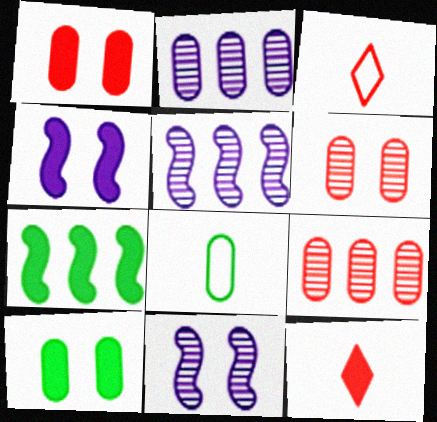[[1, 2, 8], 
[3, 5, 10]]